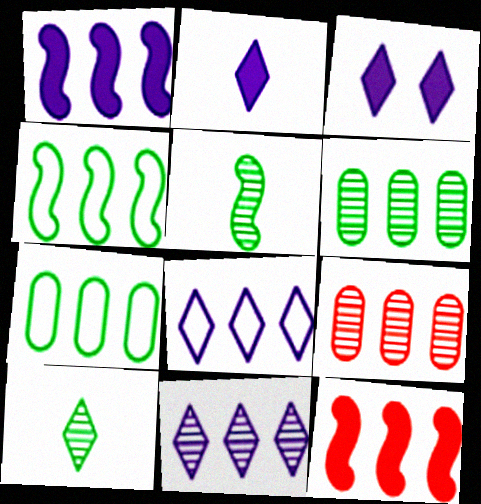[[6, 8, 12], 
[7, 11, 12]]